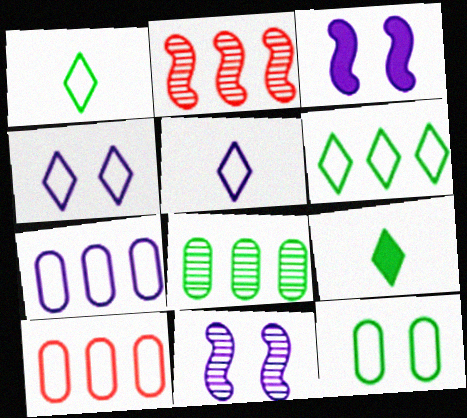[[9, 10, 11]]